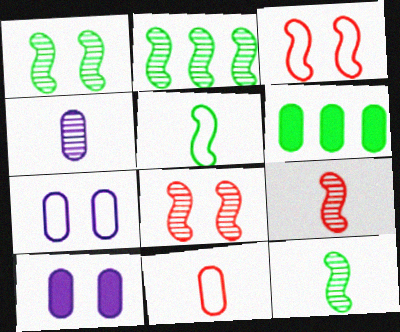[[1, 2, 12]]